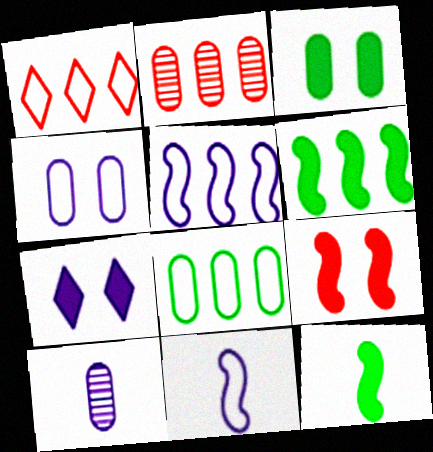[[1, 5, 8], 
[3, 7, 9], 
[5, 7, 10]]